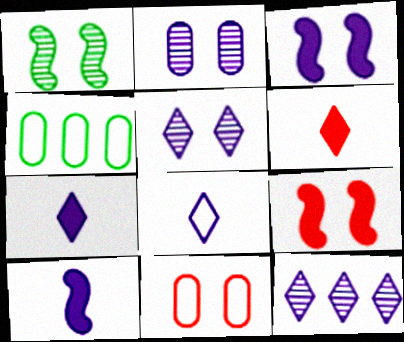[]